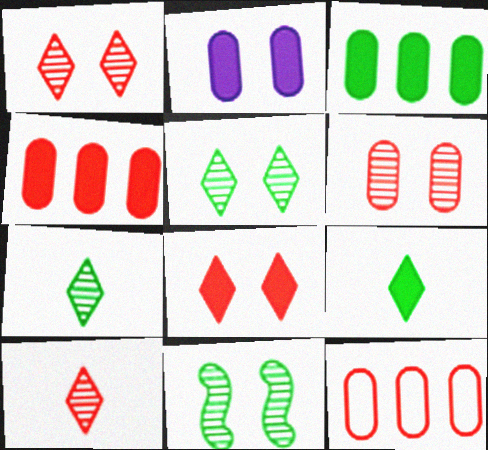[]